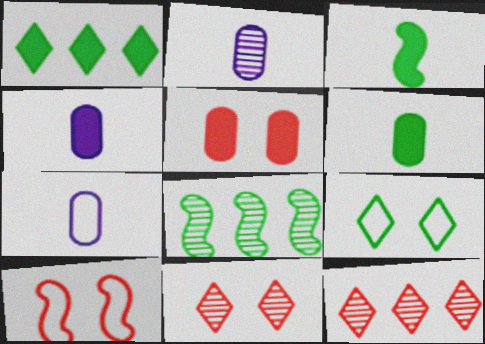[[1, 2, 10], 
[2, 4, 7], 
[2, 8, 11], 
[5, 10, 11], 
[6, 8, 9]]